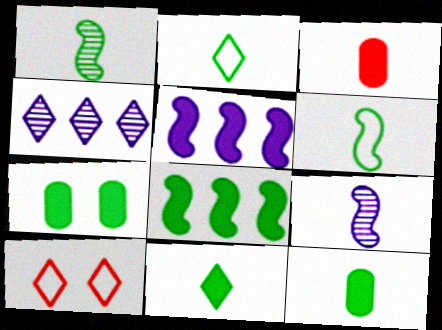[[1, 2, 12], 
[2, 3, 9], 
[4, 10, 11], 
[7, 8, 11]]